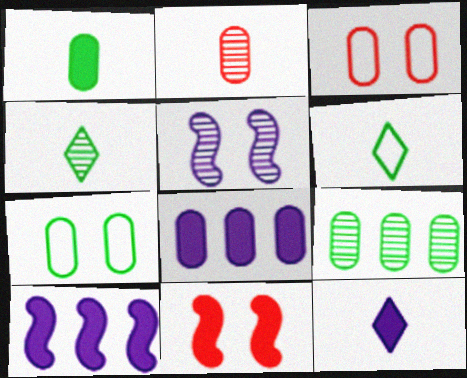[[1, 7, 9], 
[2, 7, 8], 
[3, 4, 10]]